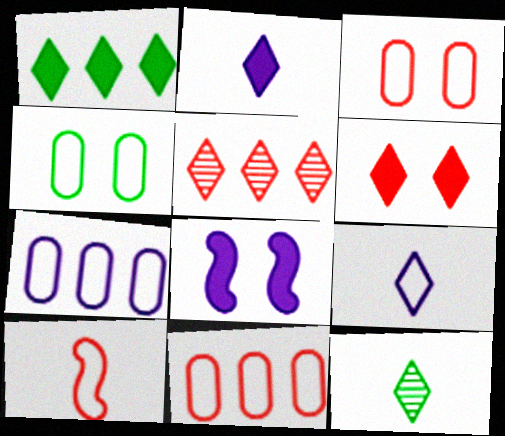[[1, 2, 6], 
[8, 11, 12]]